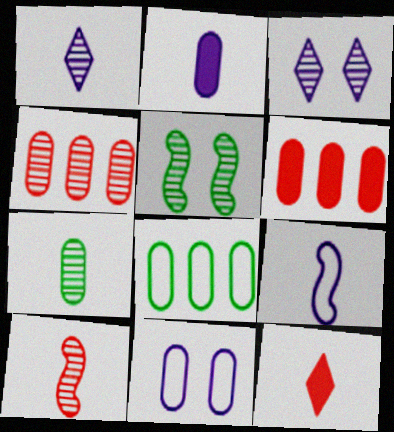[[1, 2, 9], 
[1, 4, 5], 
[1, 7, 10], 
[6, 7, 11], 
[7, 9, 12]]